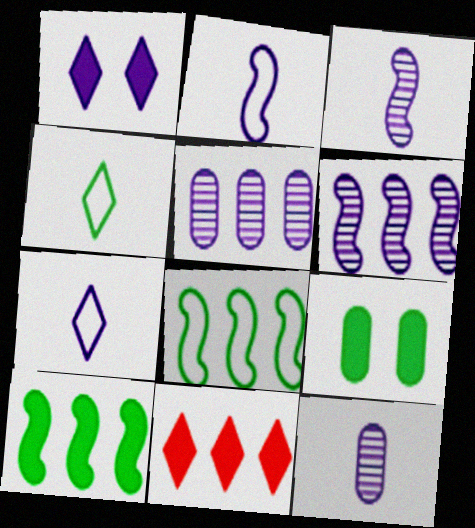[[1, 2, 5], 
[5, 8, 11]]